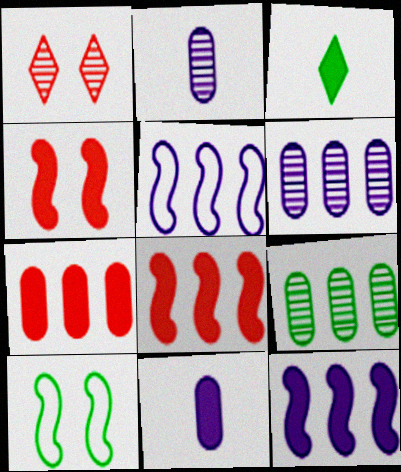[[3, 9, 10]]